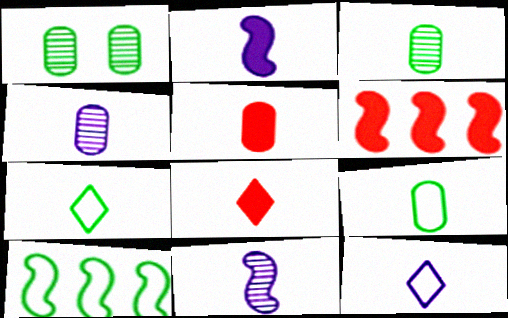[[1, 6, 12], 
[2, 4, 12], 
[4, 5, 9], 
[5, 7, 11], 
[8, 9, 11]]